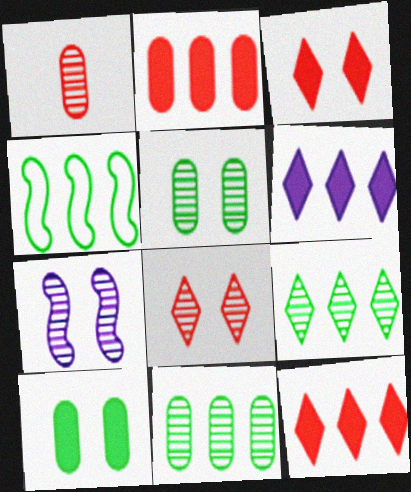[[1, 7, 9], 
[5, 7, 8]]